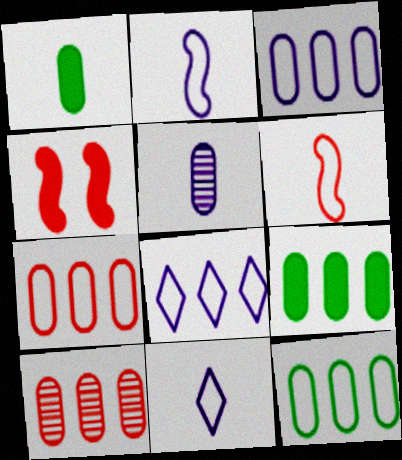[[3, 7, 12], 
[3, 9, 10]]